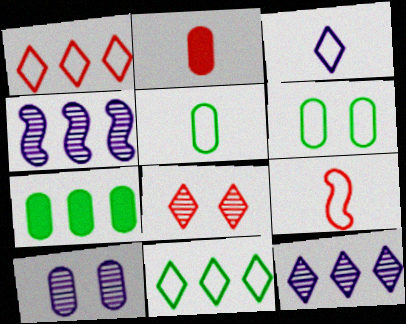[[1, 4, 7], 
[3, 5, 9]]